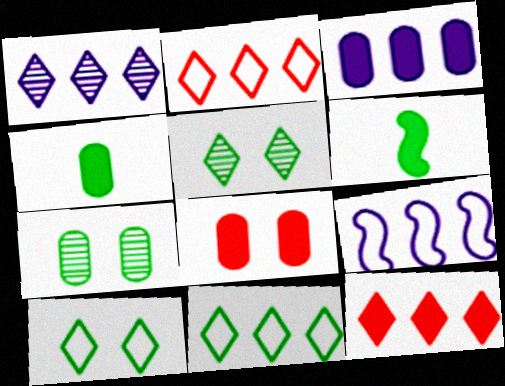[[1, 3, 9], 
[1, 11, 12], 
[3, 4, 8], 
[6, 7, 11]]